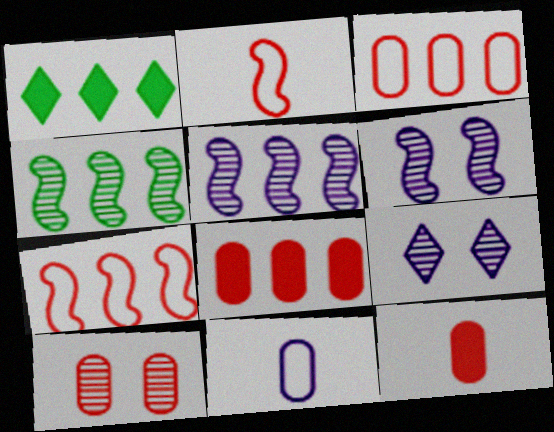[[1, 3, 5], 
[3, 10, 12]]